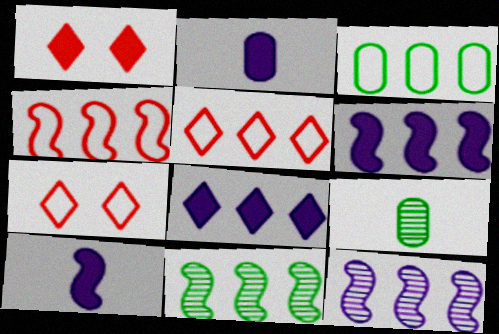[[2, 7, 11], 
[4, 6, 11], 
[6, 7, 9]]